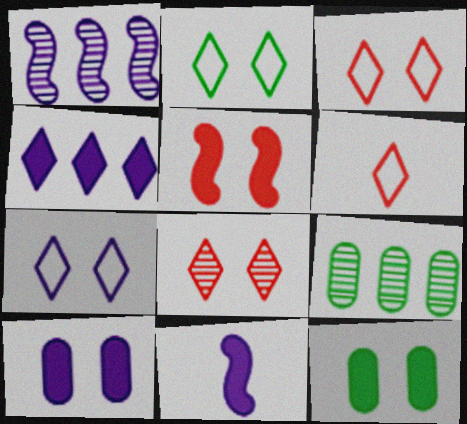[[1, 6, 12], 
[2, 3, 7], 
[3, 9, 11], 
[4, 10, 11]]